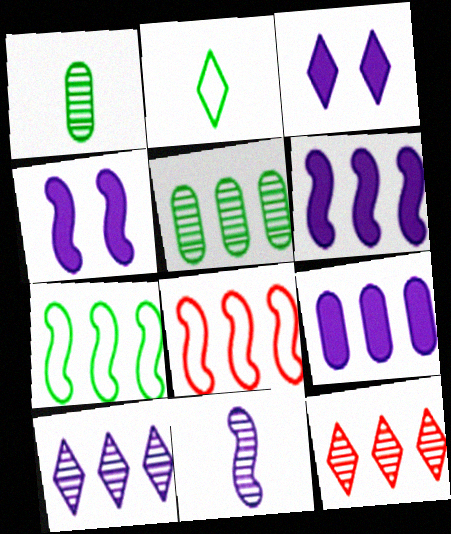[[1, 3, 8], 
[2, 3, 12], 
[7, 9, 12]]